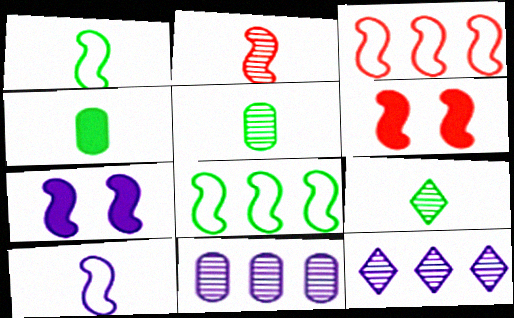[[1, 4, 9], 
[2, 3, 6], 
[2, 7, 8]]